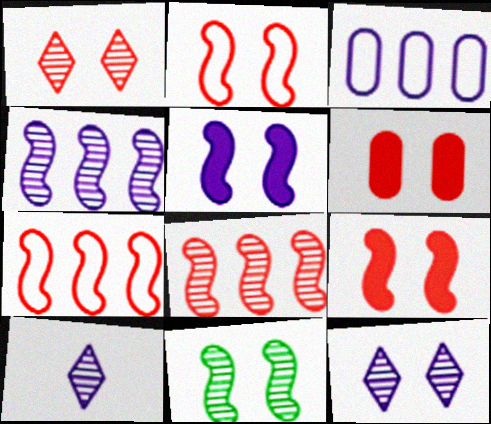[[1, 2, 6], 
[2, 5, 11], 
[3, 5, 10]]